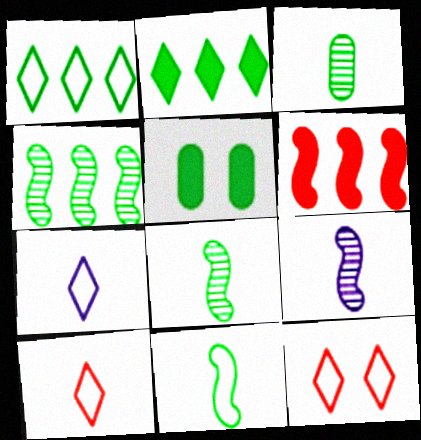[[1, 5, 8], 
[1, 7, 12]]